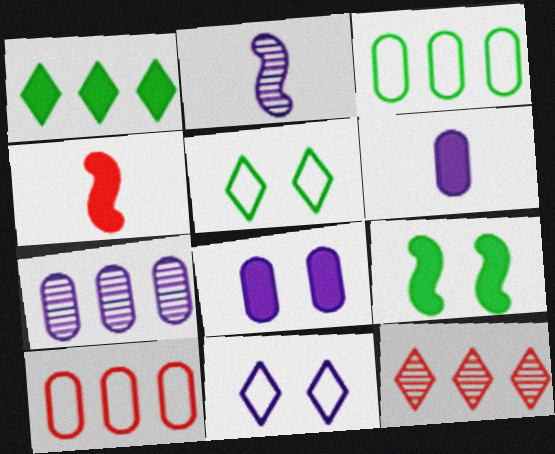[[1, 4, 8], 
[4, 5, 7]]